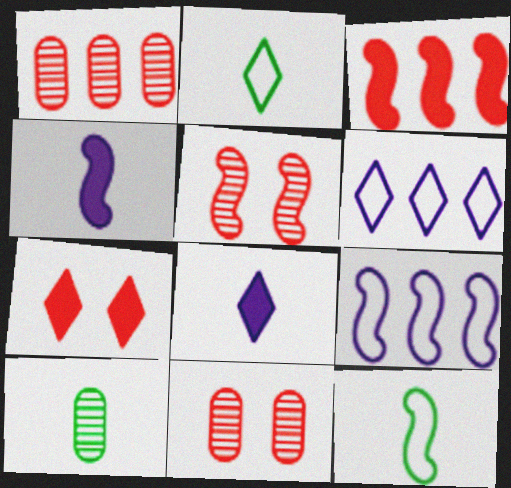[[7, 9, 10]]